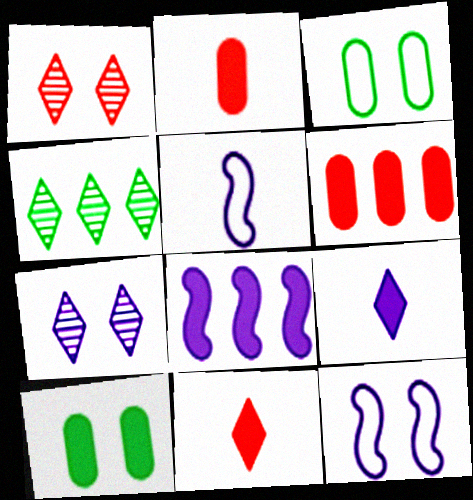[[1, 10, 12], 
[2, 4, 12], 
[8, 10, 11]]